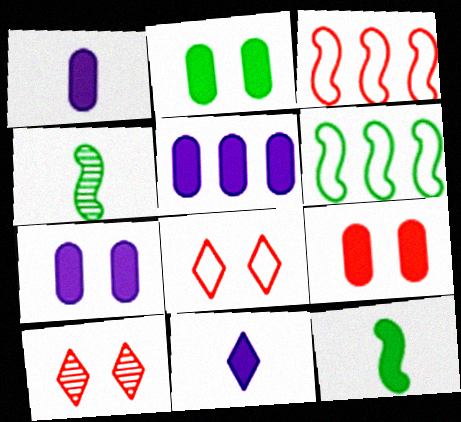[[1, 5, 7], 
[1, 6, 10], 
[2, 7, 9], 
[4, 5, 8]]